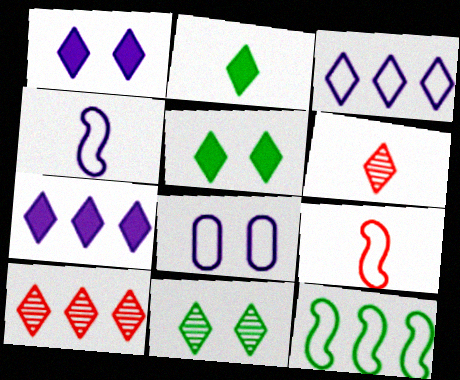[[3, 4, 8], 
[3, 5, 6]]